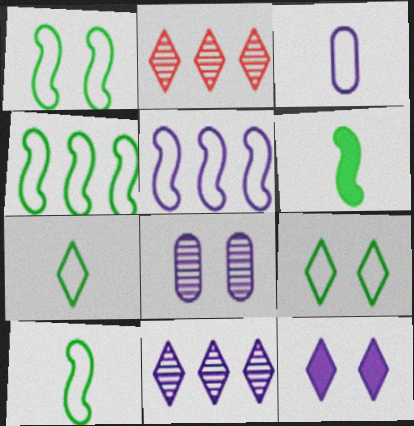[[1, 4, 10], 
[2, 7, 12]]